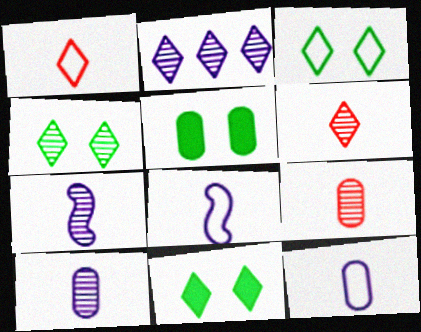[[1, 2, 11], 
[2, 4, 6], 
[3, 4, 11]]